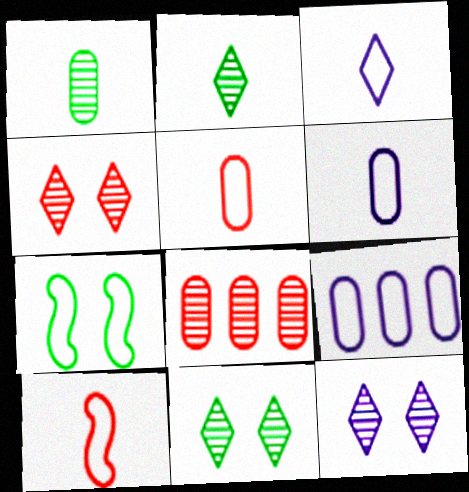[[4, 11, 12]]